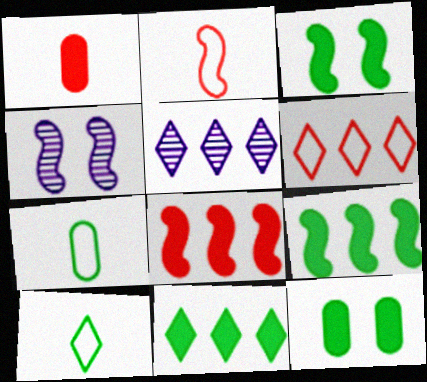[[2, 4, 9], 
[2, 5, 12], 
[5, 6, 11]]